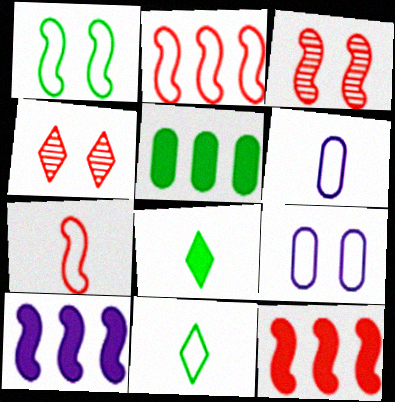[[2, 9, 11], 
[3, 7, 12], 
[6, 7, 11]]